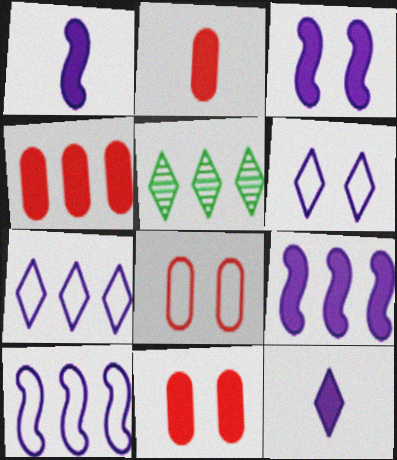[[1, 3, 9], 
[1, 5, 8], 
[2, 4, 11], 
[4, 5, 10]]